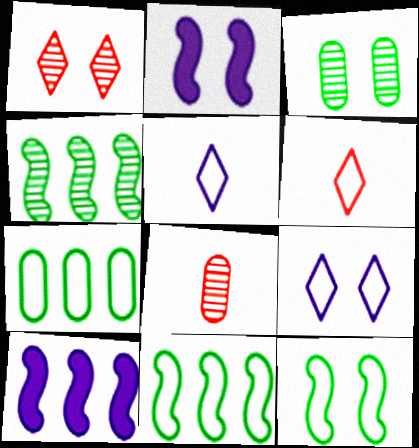[[3, 6, 10]]